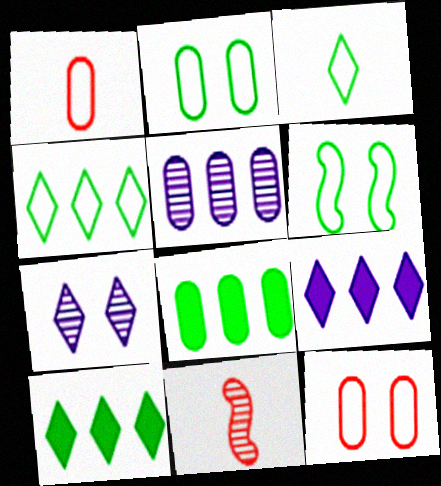[[2, 9, 11]]